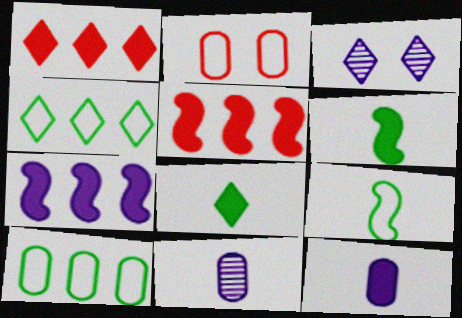[]